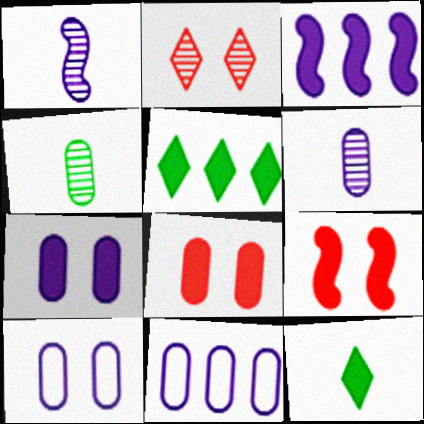[[3, 8, 12], 
[4, 8, 11], 
[6, 7, 11]]